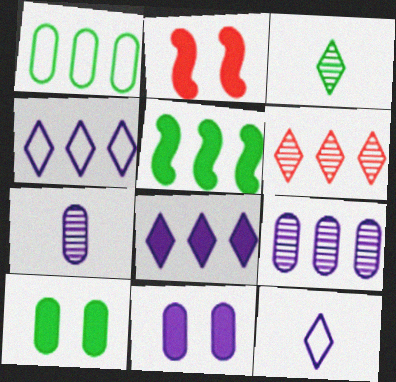[]